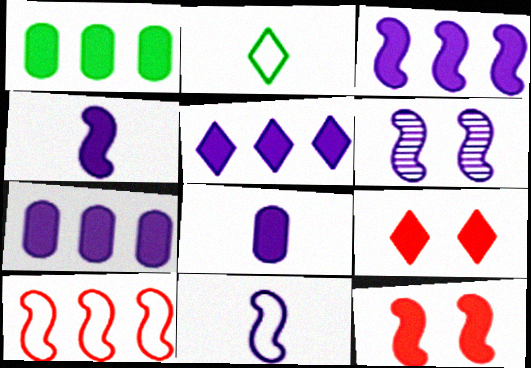[[1, 4, 9], 
[3, 5, 7], 
[3, 6, 11]]